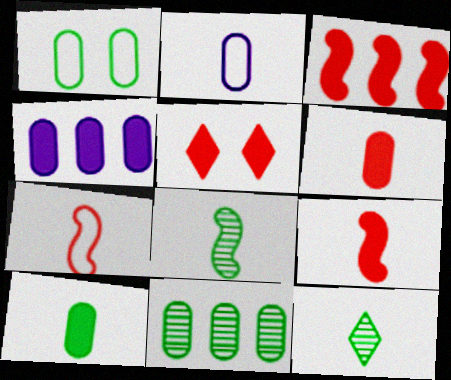[[1, 10, 11], 
[2, 9, 12], 
[3, 5, 6]]